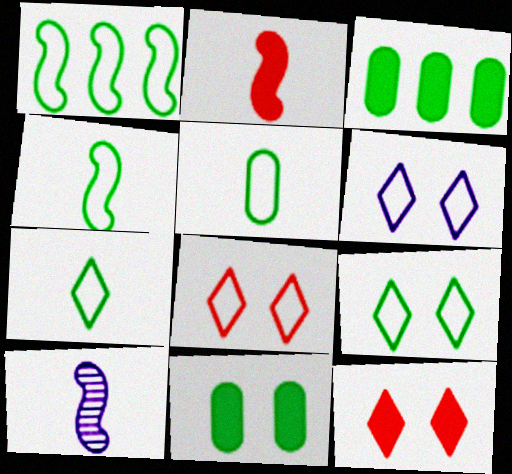[[1, 5, 9], 
[2, 4, 10], 
[3, 8, 10], 
[4, 5, 7], 
[6, 8, 9]]